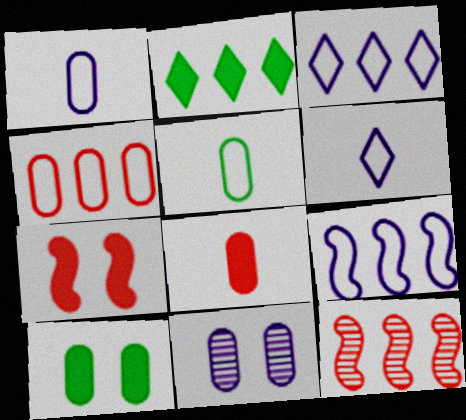[[6, 10, 12]]